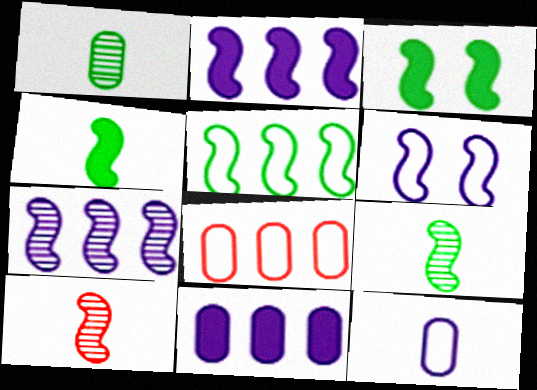[[3, 5, 9]]